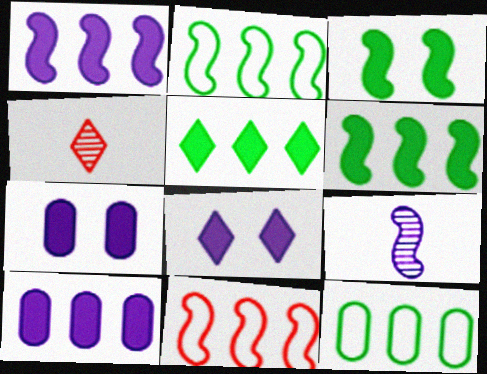[[2, 4, 7], 
[3, 9, 11]]